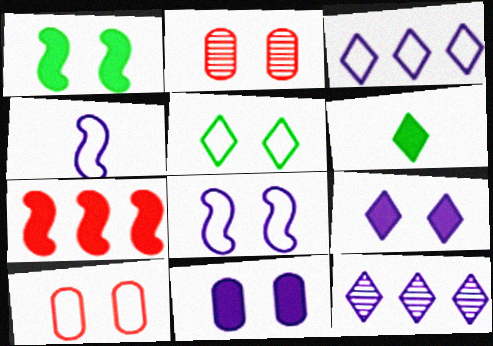[[4, 11, 12], 
[5, 8, 10], 
[6, 7, 11]]